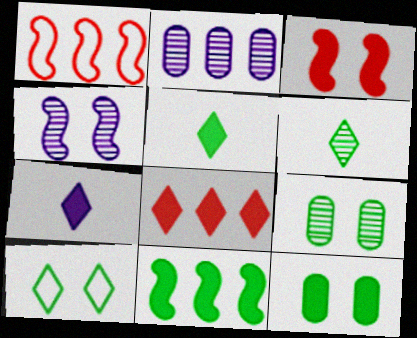[[1, 7, 9], 
[5, 11, 12]]